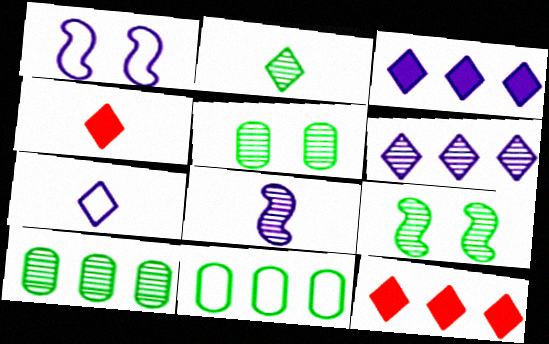[[1, 4, 10], 
[2, 4, 7], 
[2, 9, 10]]